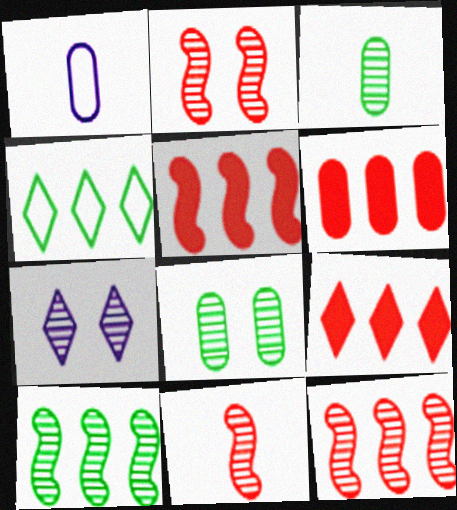[[1, 6, 8], 
[2, 7, 8], 
[2, 11, 12], 
[3, 7, 12], 
[5, 6, 9]]